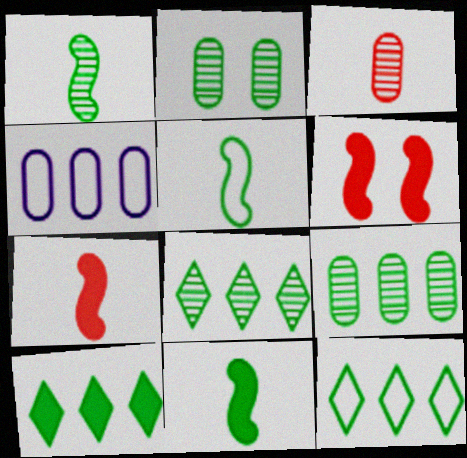[[1, 2, 8], 
[1, 5, 11], 
[2, 5, 10], 
[2, 11, 12], 
[8, 10, 12]]